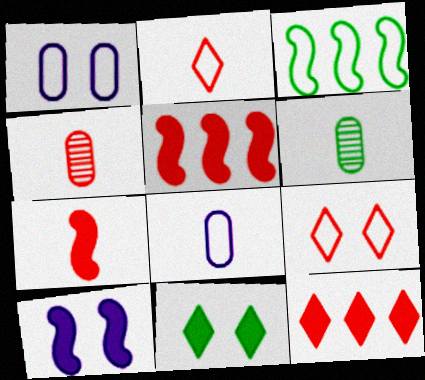[[1, 2, 3], 
[2, 4, 7], 
[3, 6, 11], 
[3, 8, 9], 
[4, 5, 9]]